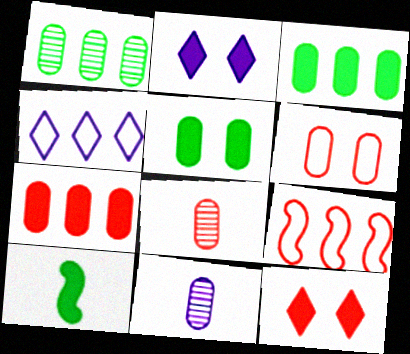[[2, 7, 10], 
[3, 6, 11], 
[6, 7, 8], 
[8, 9, 12]]